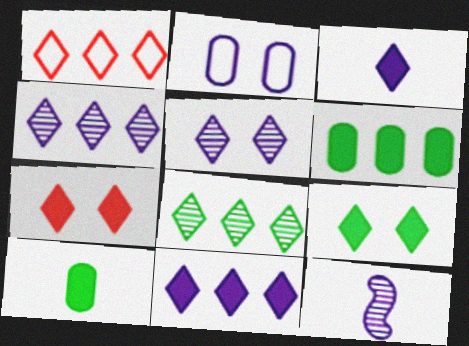[[1, 8, 11], 
[2, 11, 12]]